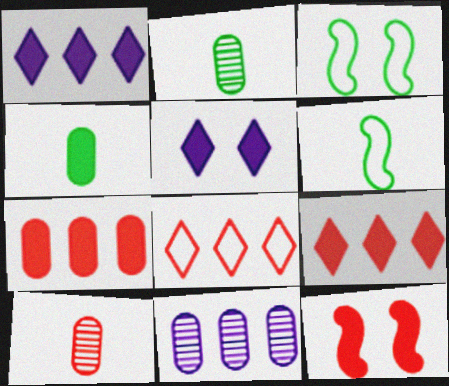[[1, 3, 10], 
[1, 4, 12], 
[8, 10, 12]]